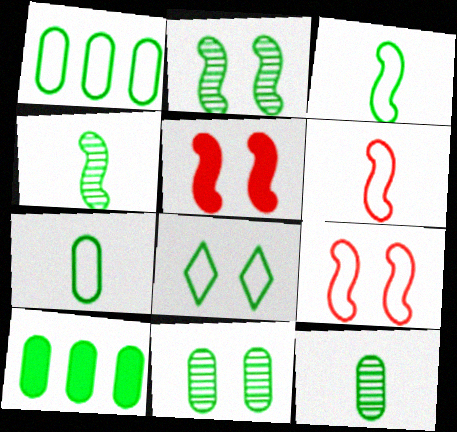[[1, 3, 8], 
[4, 8, 10], 
[7, 10, 11]]